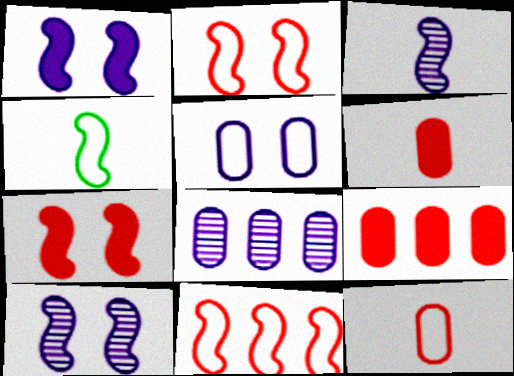[]